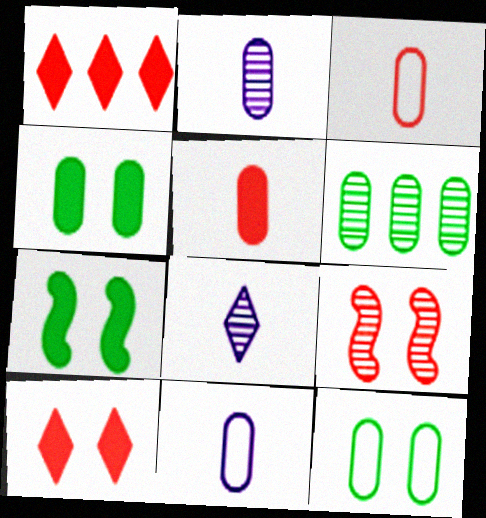[[1, 3, 9], 
[6, 8, 9]]